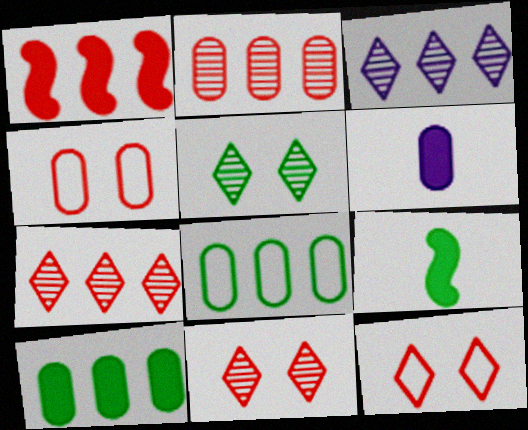[[1, 3, 8], 
[3, 4, 9], 
[5, 8, 9]]